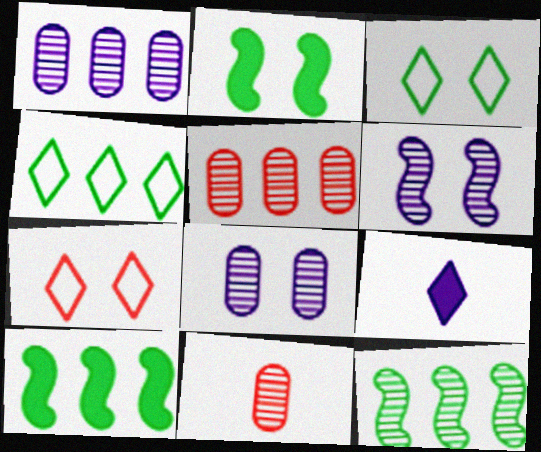[[2, 7, 8]]